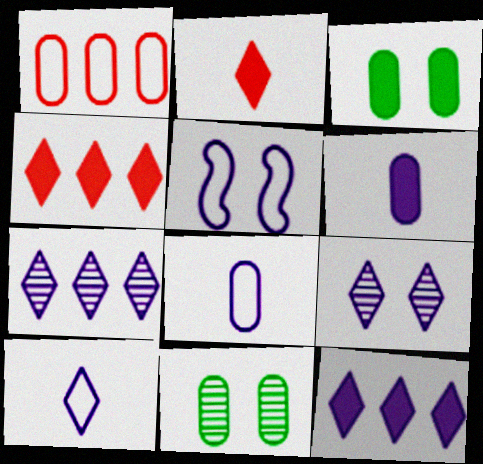[[1, 6, 11], 
[5, 6, 7], 
[9, 10, 12]]